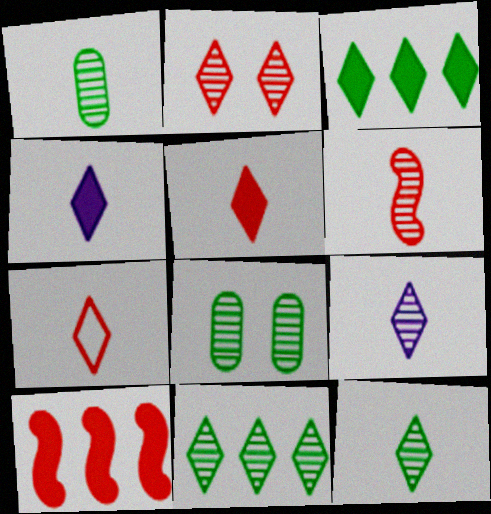[[1, 6, 9], 
[2, 9, 11], 
[4, 7, 12]]